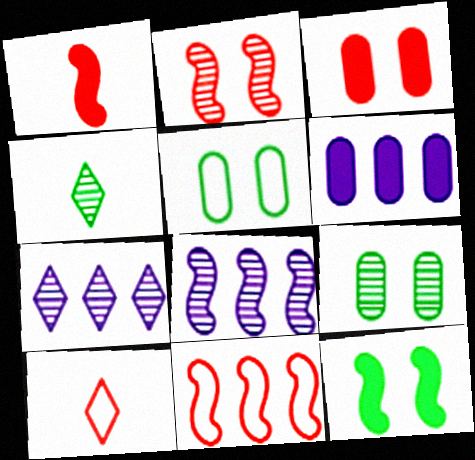[[1, 2, 11], 
[1, 5, 7]]